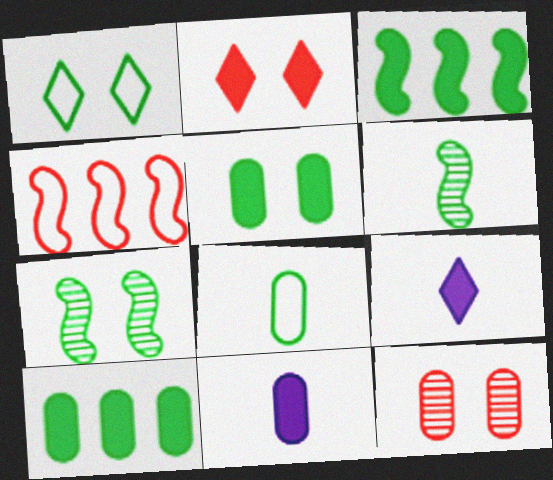[[1, 5, 7], 
[1, 6, 10], 
[2, 3, 11]]